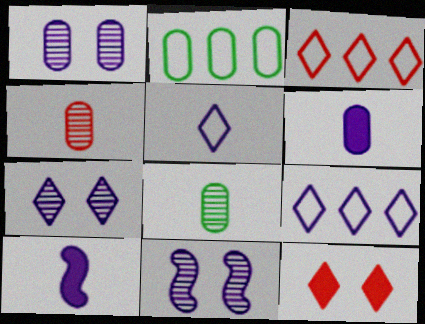[[1, 7, 11], 
[1, 9, 10], 
[6, 9, 11]]